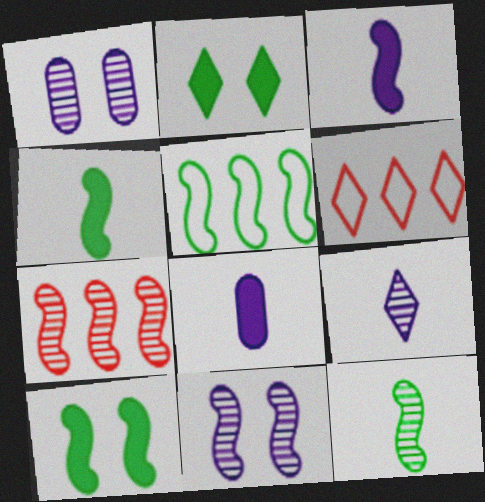[[1, 4, 6], 
[2, 6, 9], 
[5, 10, 12], 
[7, 11, 12]]